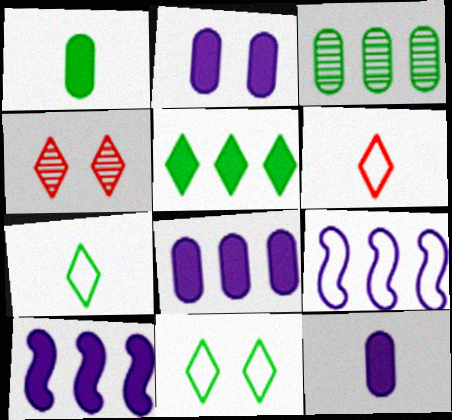[[1, 4, 9], 
[2, 8, 12]]